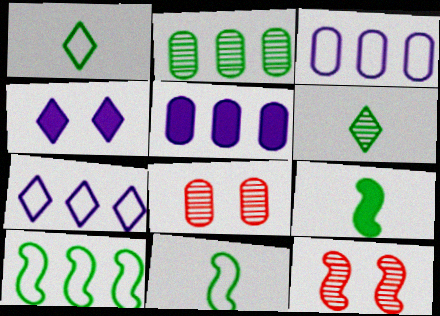[[1, 5, 12], 
[7, 8, 9]]